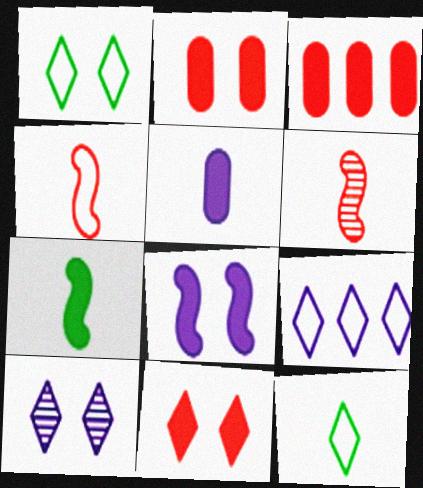[[1, 10, 11], 
[5, 6, 12]]